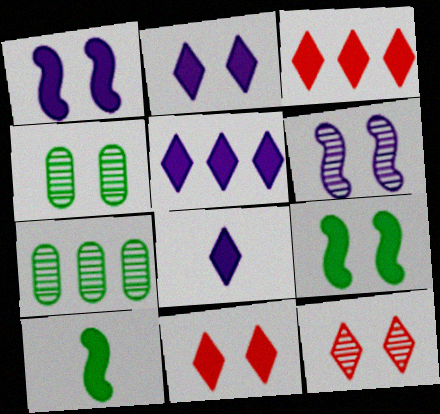[[2, 5, 8], 
[4, 6, 12]]